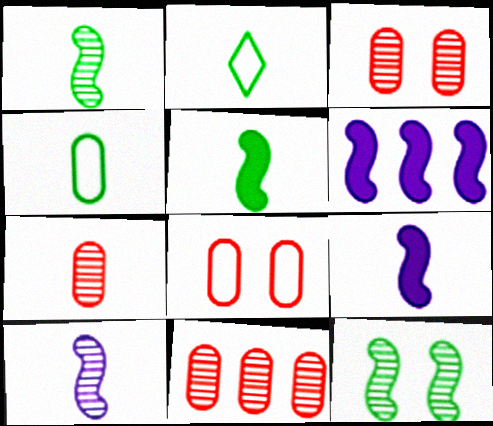[[2, 3, 6], 
[2, 7, 9], 
[3, 7, 11]]